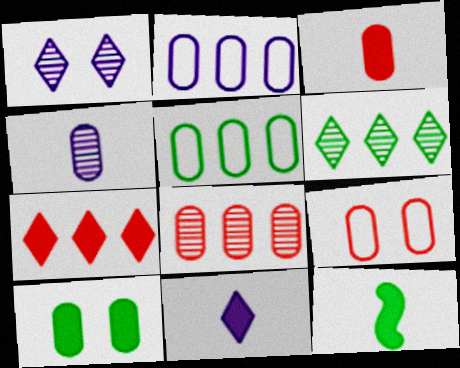[[3, 8, 9], 
[3, 11, 12]]